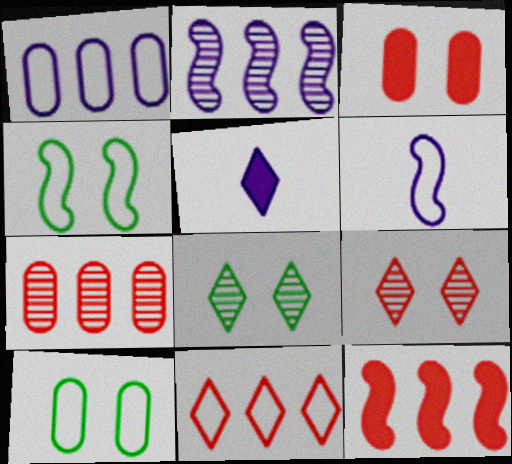[[4, 5, 7], 
[5, 8, 11], 
[6, 10, 11], 
[7, 11, 12]]